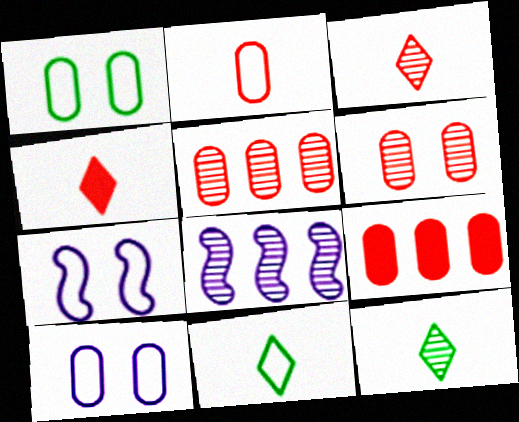[[1, 4, 8], 
[2, 6, 9], 
[6, 8, 12], 
[7, 9, 12]]